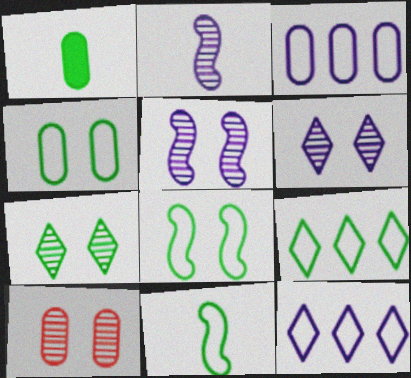[[1, 3, 10], 
[4, 9, 11], 
[5, 7, 10]]